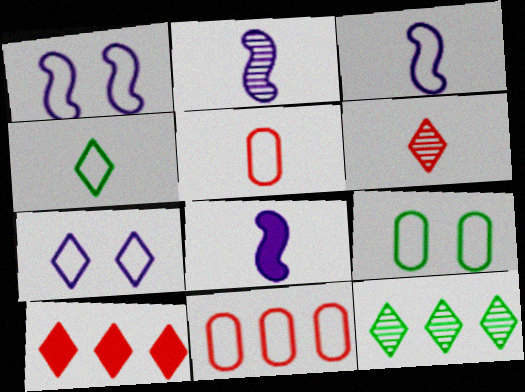[[1, 4, 11], 
[2, 3, 8], 
[2, 9, 10], 
[3, 4, 5]]